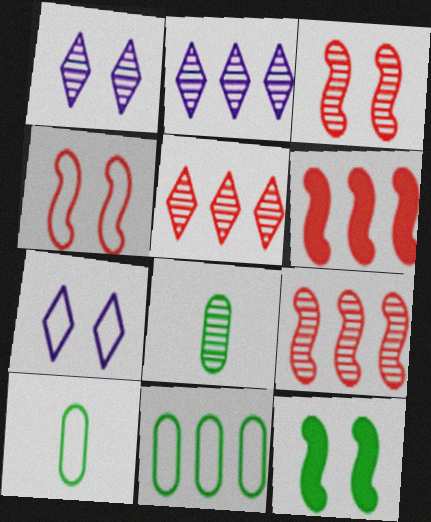[[1, 6, 10], 
[1, 8, 9], 
[2, 3, 8], 
[2, 6, 11], 
[6, 7, 8]]